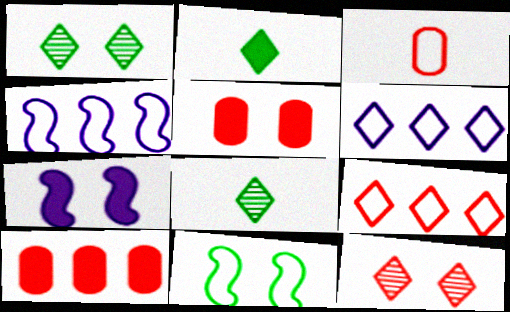[[2, 6, 12], 
[2, 7, 10], 
[3, 6, 11], 
[4, 5, 8]]